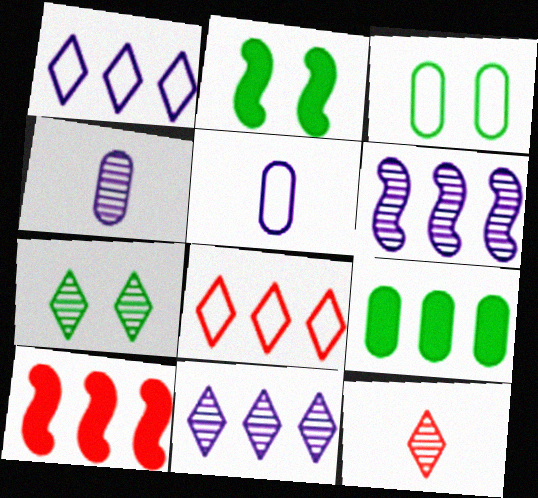[[2, 3, 7], 
[2, 4, 8], 
[5, 7, 10], 
[6, 8, 9], 
[7, 11, 12]]